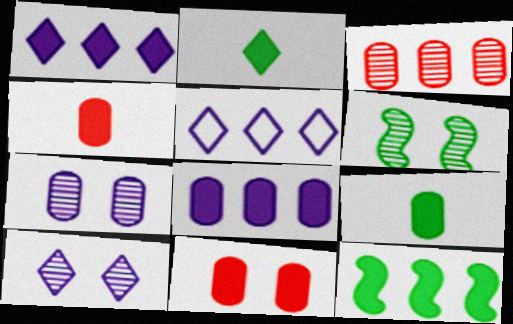[[3, 5, 12], 
[4, 5, 6], 
[8, 9, 11]]